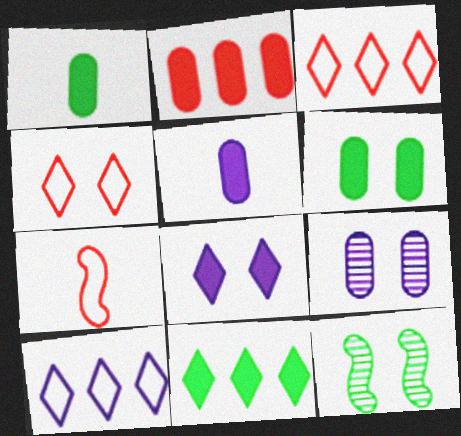[[2, 5, 6], 
[3, 5, 12], 
[7, 9, 11]]